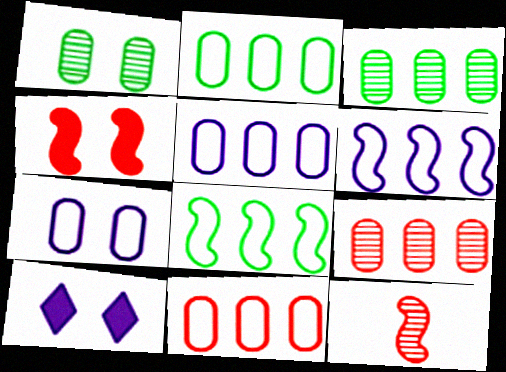[[2, 5, 11], 
[2, 10, 12]]